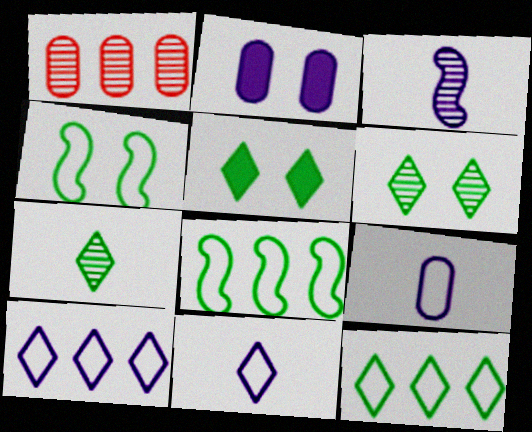[[1, 3, 6], 
[2, 3, 10], 
[5, 7, 12]]